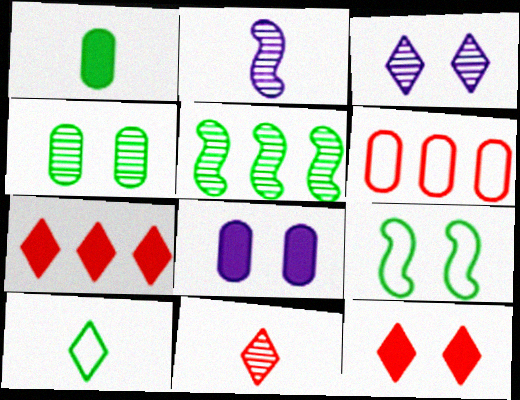[[3, 7, 10]]